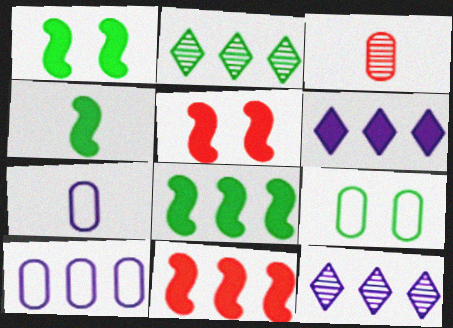[[1, 4, 8], 
[2, 4, 9], 
[2, 5, 7], 
[2, 10, 11]]